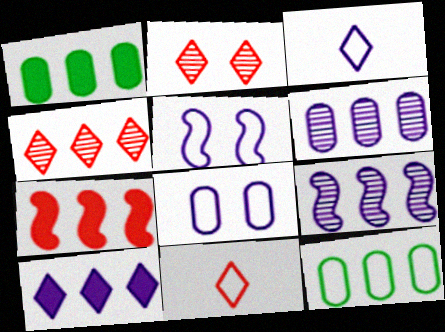[[1, 7, 10], 
[5, 11, 12]]